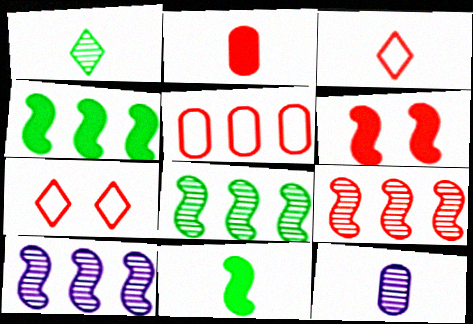[[2, 7, 9], 
[3, 11, 12], 
[4, 7, 12], 
[8, 9, 10]]